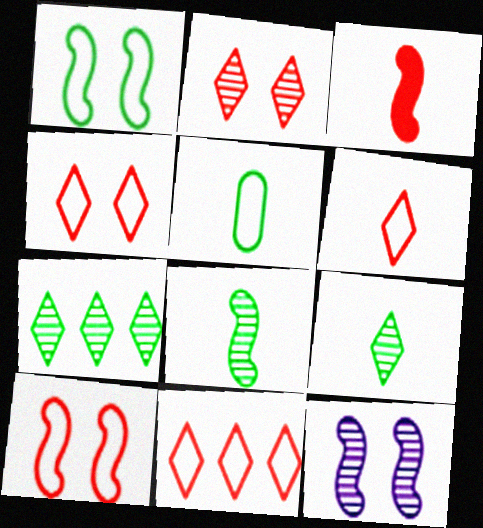[[4, 6, 11]]